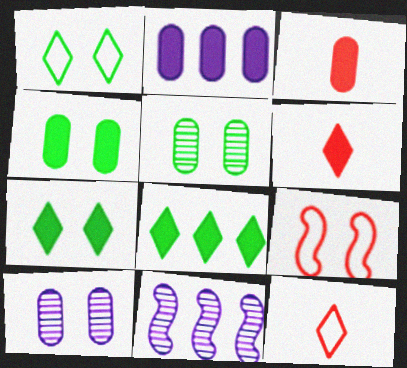[[1, 3, 11], 
[2, 3, 4], 
[4, 11, 12], 
[7, 9, 10]]